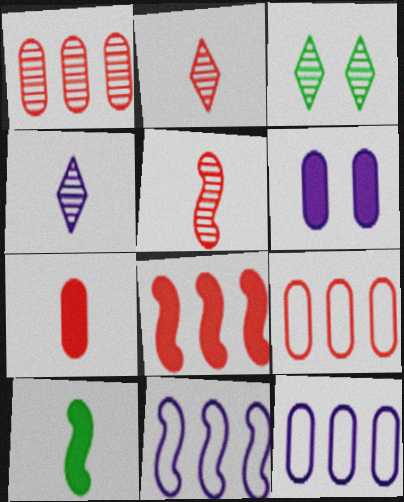[[3, 7, 11], 
[4, 6, 11]]